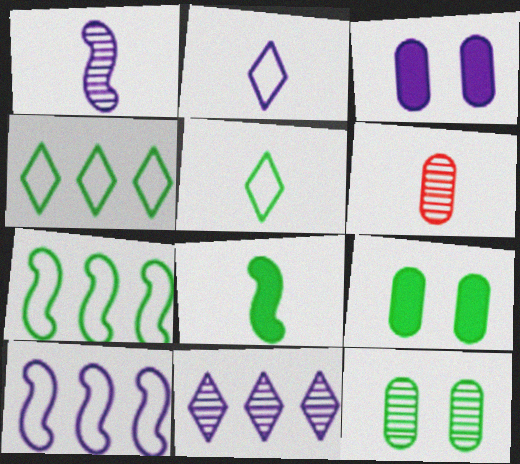[[2, 6, 8], 
[4, 8, 12]]